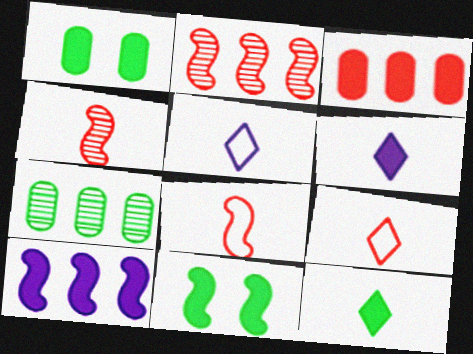[[1, 2, 5], 
[3, 6, 11]]